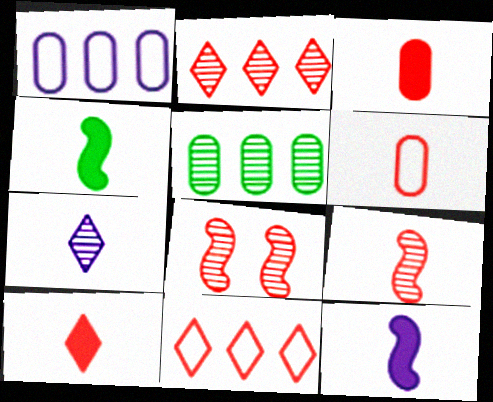[[3, 8, 11], 
[4, 6, 7], 
[5, 7, 8], 
[6, 9, 10]]